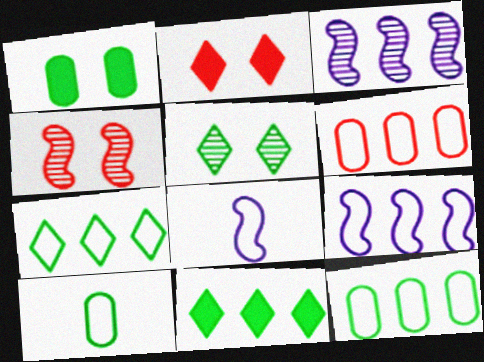[[2, 3, 10], 
[3, 6, 11], 
[6, 7, 9]]